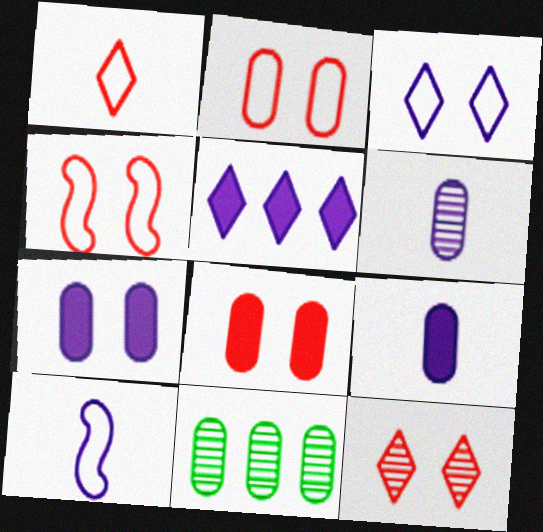[[2, 9, 11], 
[4, 8, 12]]